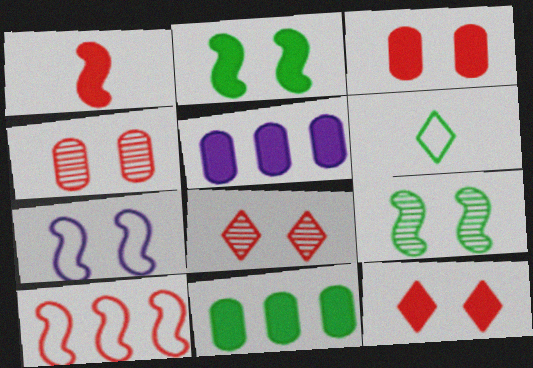[[6, 9, 11]]